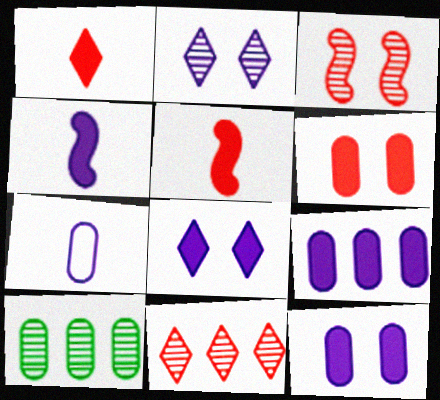[[4, 8, 9], 
[6, 7, 10]]